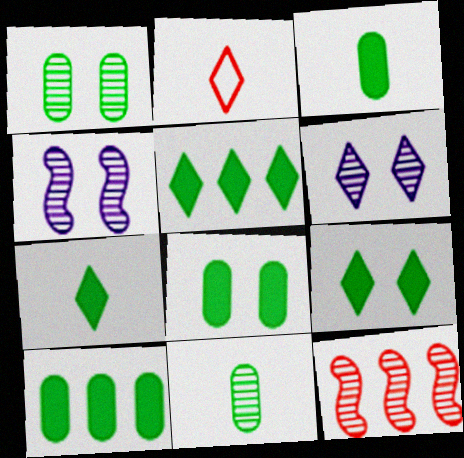[[2, 4, 10], 
[2, 5, 6], 
[3, 8, 10], 
[5, 7, 9], 
[6, 11, 12]]